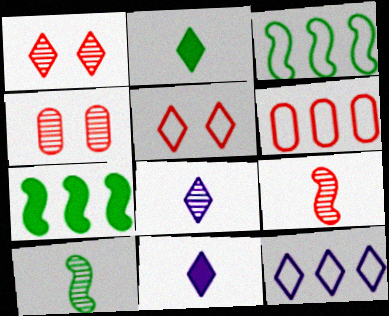[[1, 2, 12], 
[3, 4, 11], 
[3, 6, 12]]